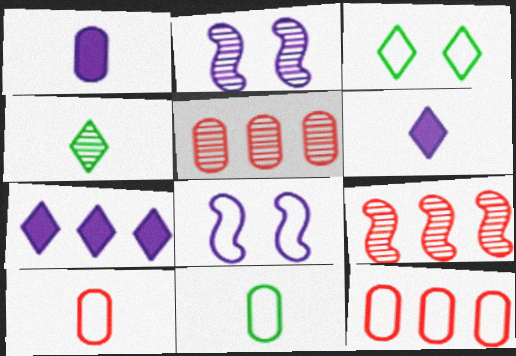[[1, 3, 9], 
[2, 4, 5]]